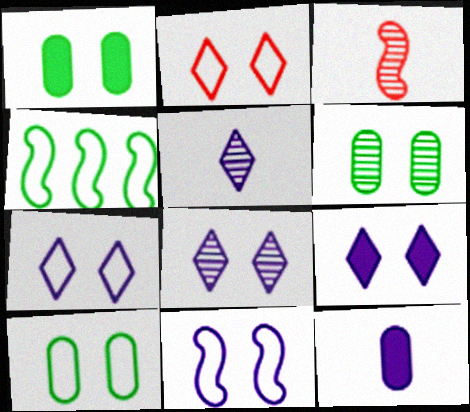[[1, 6, 10], 
[2, 10, 11], 
[7, 8, 9]]